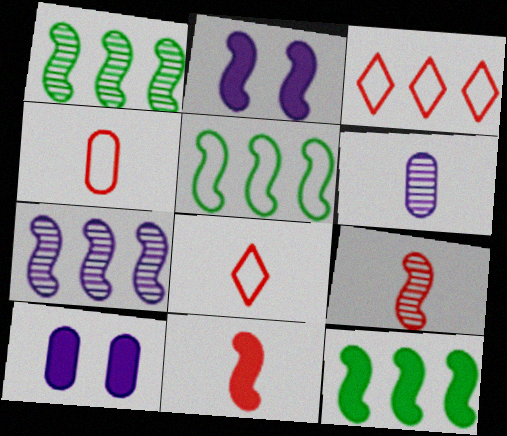[[1, 5, 12], 
[1, 8, 10], 
[2, 5, 9], 
[2, 11, 12]]